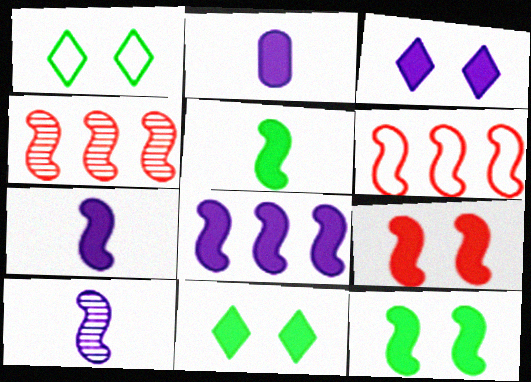[[1, 2, 4], 
[2, 3, 8], 
[5, 8, 9], 
[6, 10, 12]]